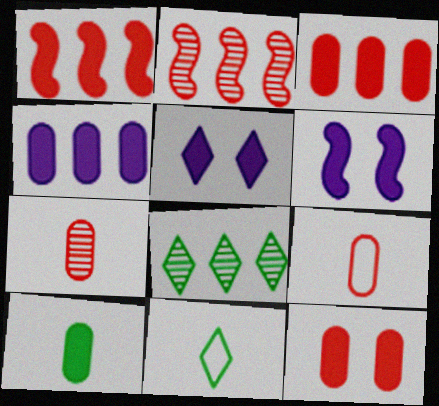[[1, 5, 10], 
[4, 10, 12], 
[6, 8, 9]]